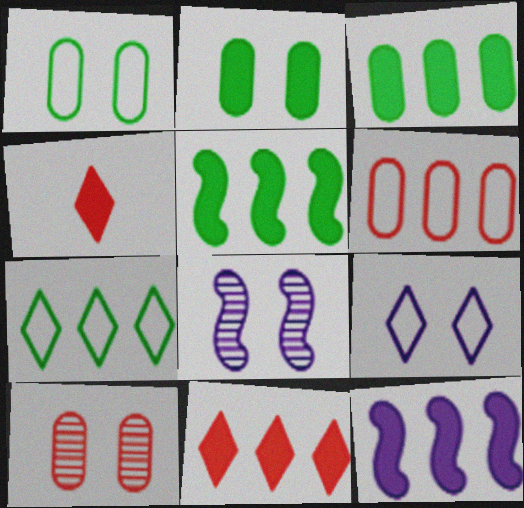[[2, 4, 12], 
[3, 11, 12]]